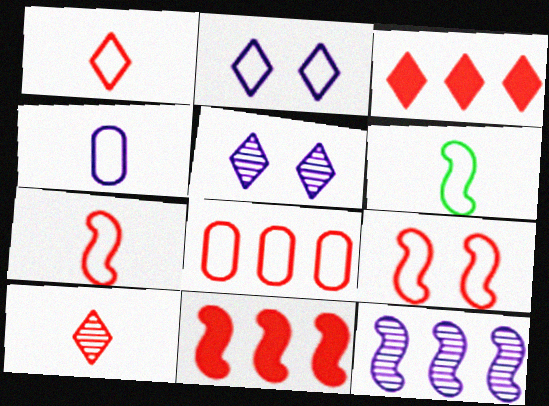[[1, 4, 6], 
[1, 8, 9], 
[2, 6, 8]]